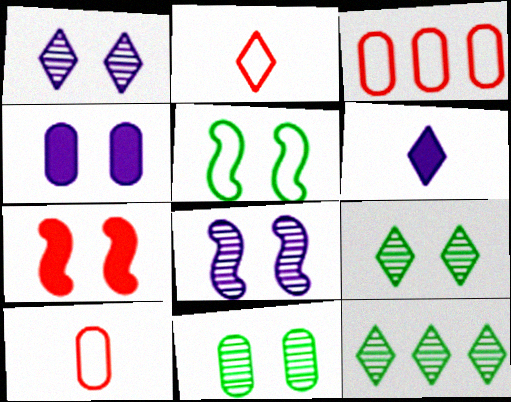[[5, 7, 8]]